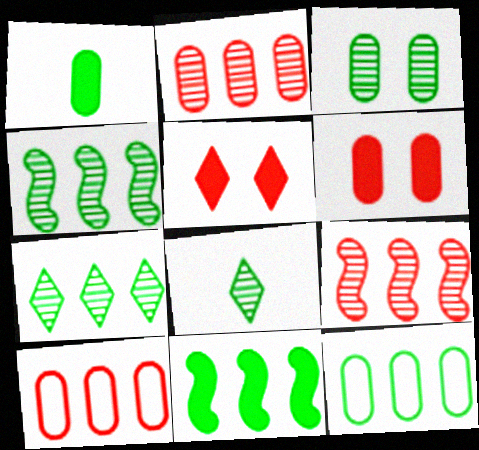[[1, 3, 12], 
[3, 4, 8], 
[7, 11, 12]]